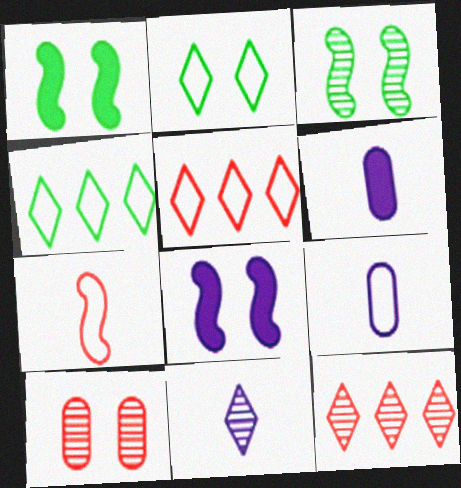[[1, 9, 12], 
[2, 8, 10], 
[3, 5, 6]]